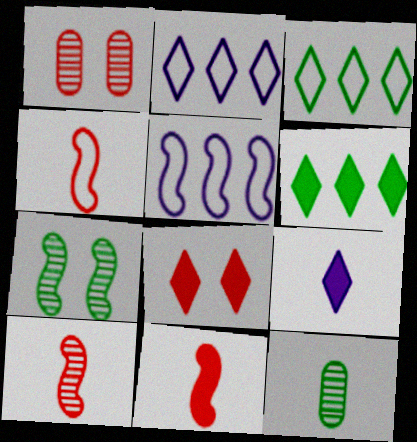[[4, 9, 12], 
[4, 10, 11], 
[5, 7, 11], 
[5, 8, 12], 
[6, 8, 9]]